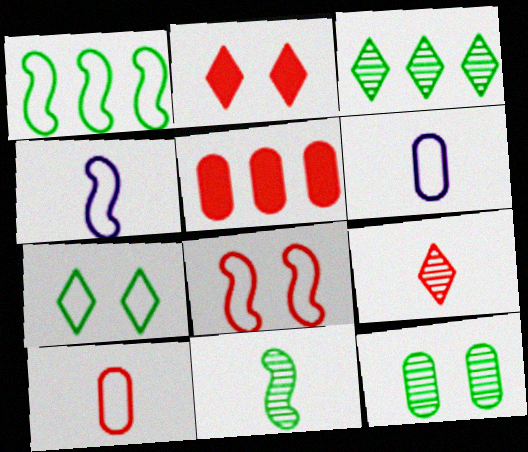[[1, 4, 8], 
[3, 11, 12], 
[5, 6, 12], 
[5, 8, 9]]